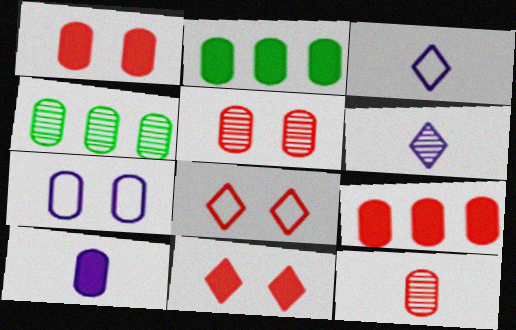[[1, 2, 10], 
[2, 7, 12]]